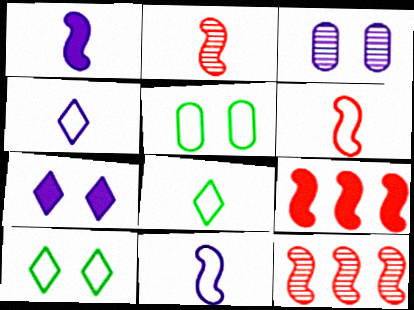[[3, 8, 9]]